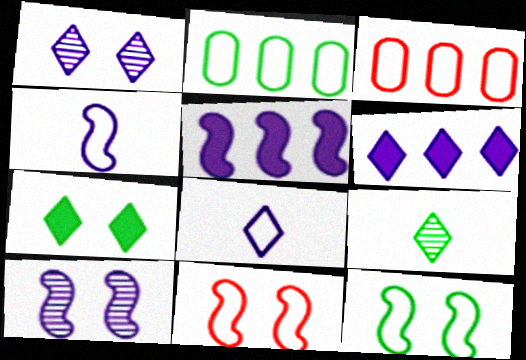[[1, 6, 8], 
[2, 8, 11], 
[3, 8, 12], 
[4, 5, 10]]